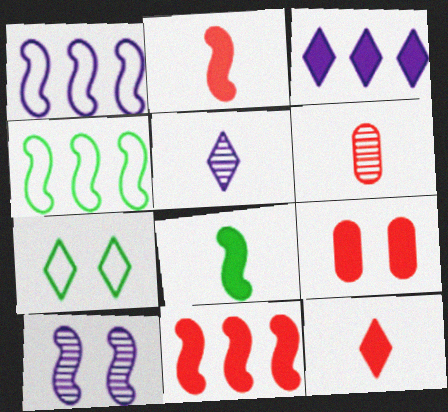[[2, 4, 10], 
[3, 8, 9], 
[4, 5, 9], 
[7, 9, 10], 
[9, 11, 12]]